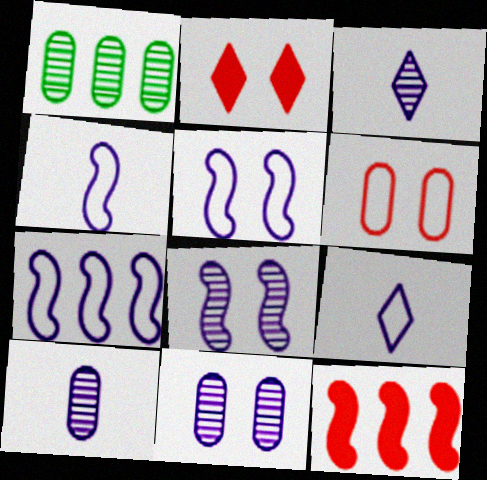[[1, 2, 4], 
[4, 5, 7]]